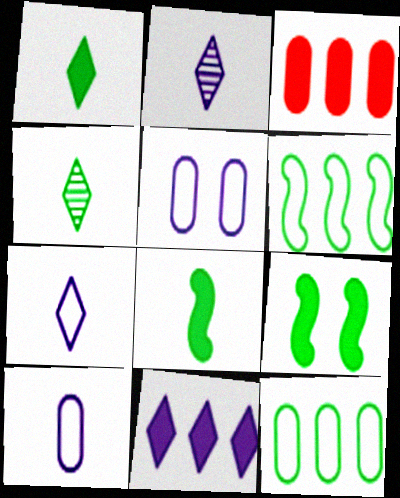[[4, 9, 12]]